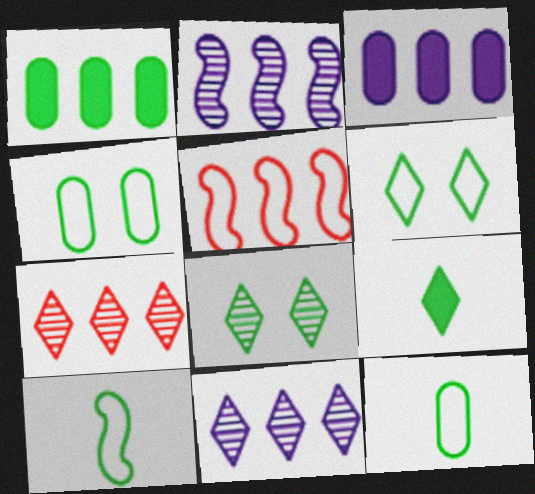[[1, 5, 11], 
[1, 8, 10]]